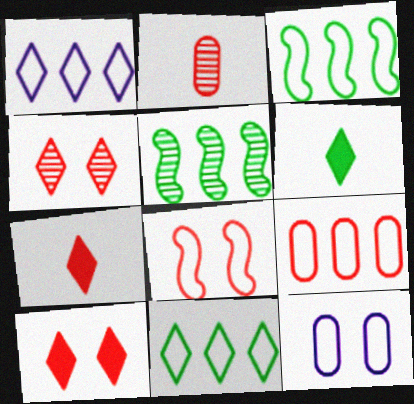[[1, 3, 9], 
[1, 4, 6], 
[5, 7, 12]]